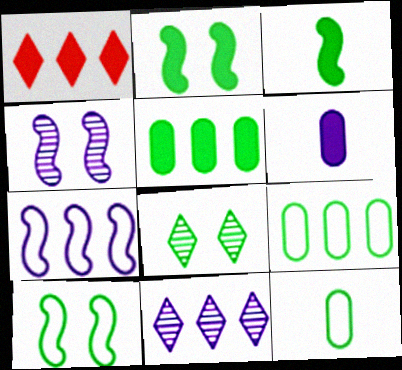[[1, 2, 6], 
[1, 4, 12], 
[3, 8, 9]]